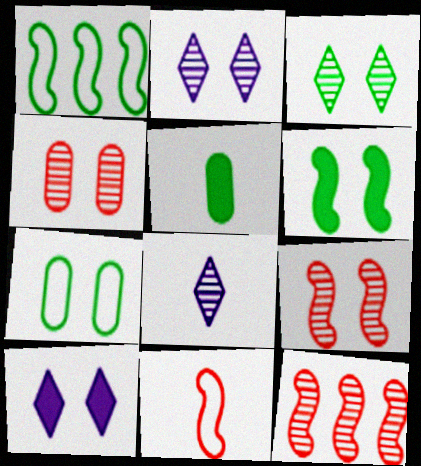[[1, 3, 5], 
[3, 6, 7], 
[5, 8, 11], 
[7, 9, 10]]